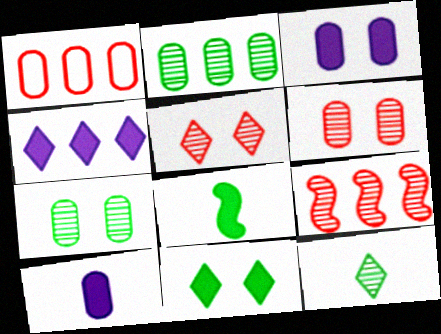[[1, 7, 10]]